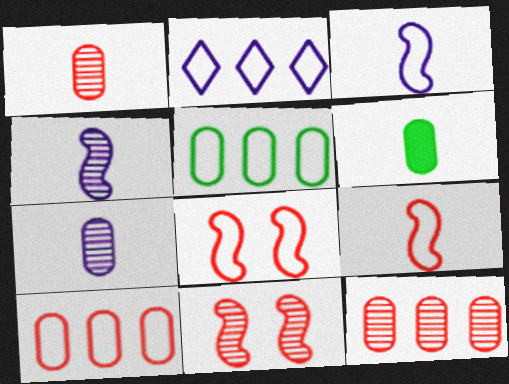[[2, 6, 11]]